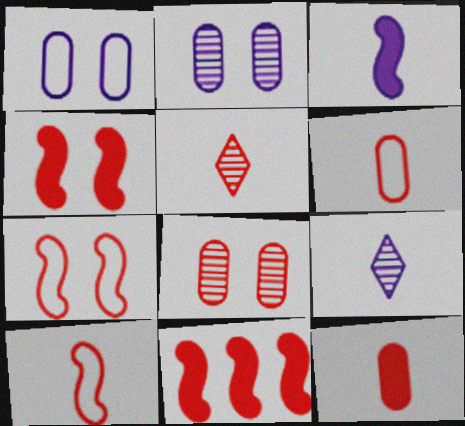[[5, 10, 12]]